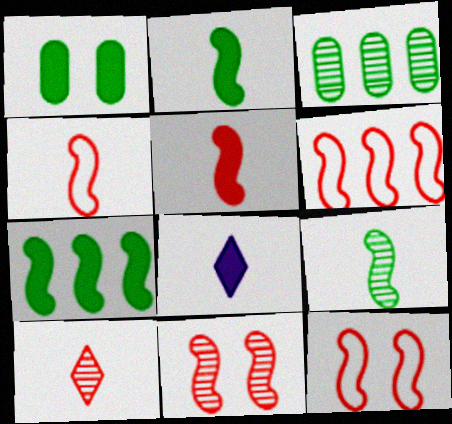[[3, 8, 12], 
[4, 6, 12], 
[5, 6, 11]]